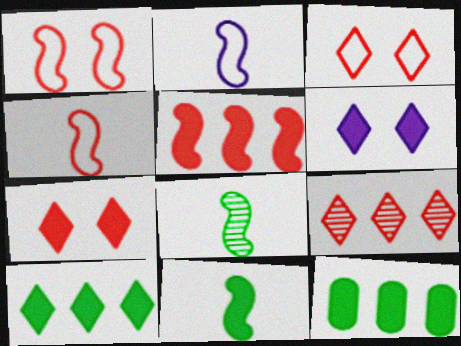[]